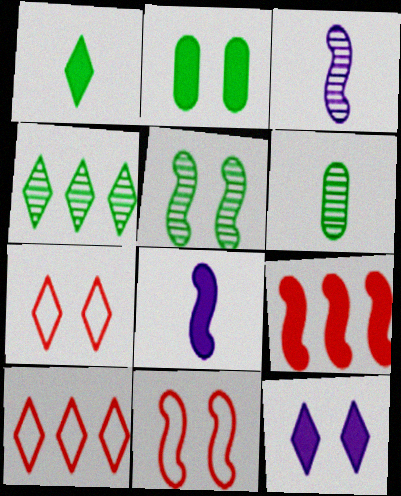[[2, 3, 10], 
[4, 5, 6]]